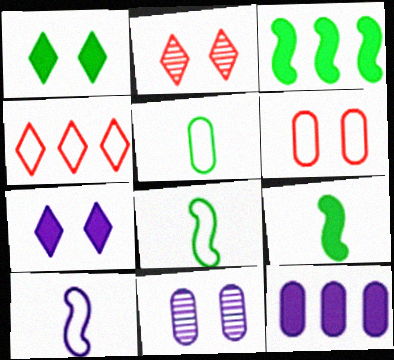[[2, 8, 12], 
[4, 9, 11]]